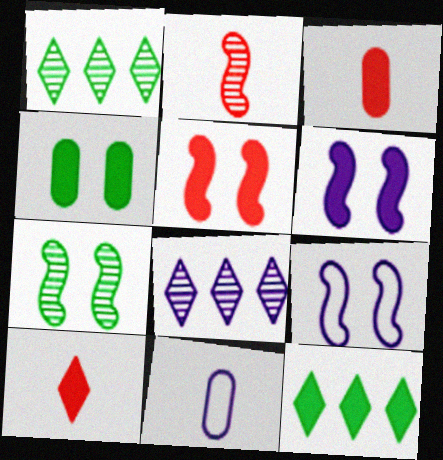[[1, 3, 9], 
[1, 5, 11], 
[3, 6, 12], 
[5, 7, 9], 
[6, 8, 11]]